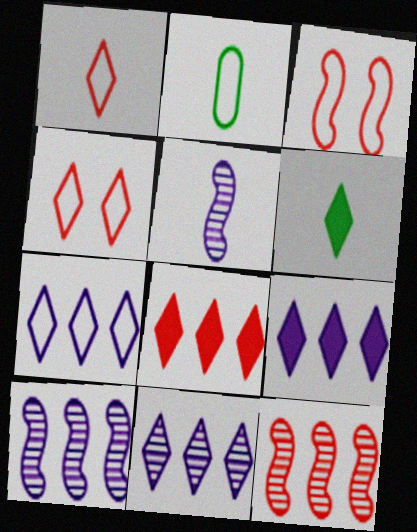[[2, 3, 7], 
[4, 6, 11], 
[7, 9, 11]]